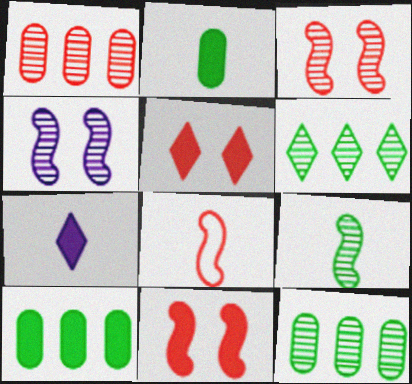[[1, 5, 8], 
[7, 10, 11]]